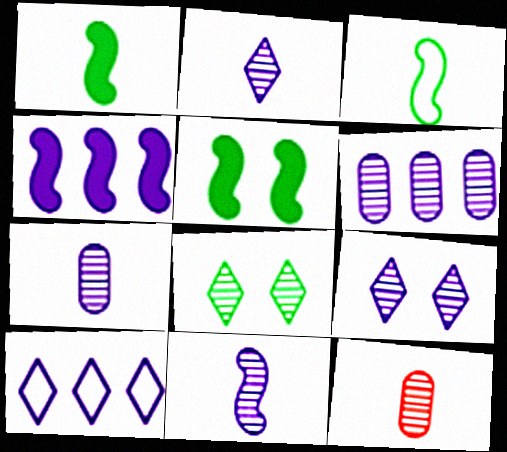[[2, 7, 11], 
[4, 6, 10], 
[5, 10, 12], 
[6, 9, 11]]